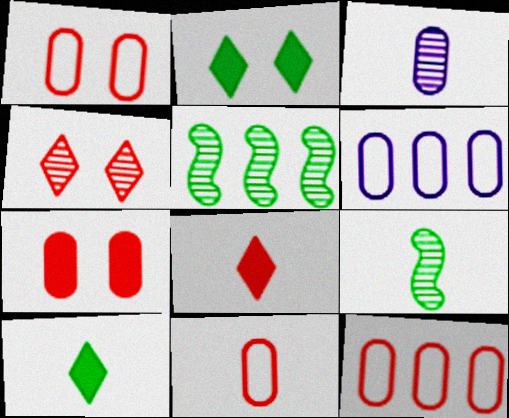[[1, 11, 12], 
[3, 4, 5]]